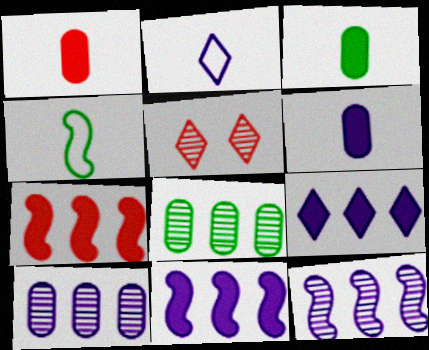[[1, 3, 6]]